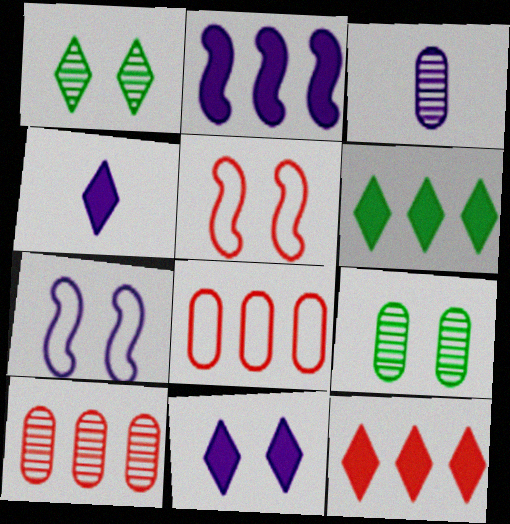[[3, 5, 6], 
[3, 9, 10], 
[5, 9, 11]]